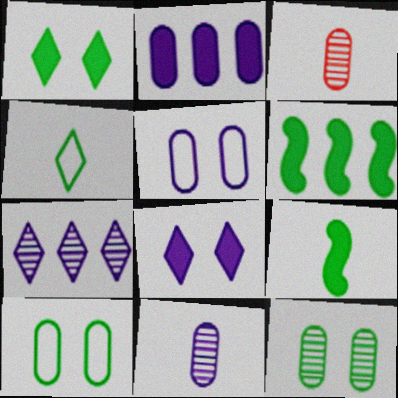[[2, 3, 10], 
[2, 5, 11], 
[4, 6, 12]]